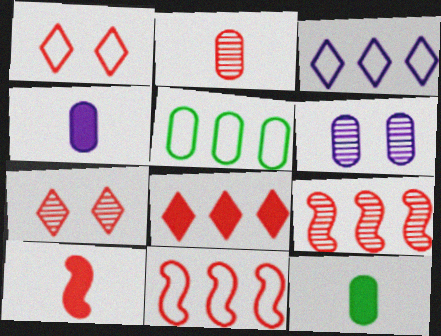[[2, 7, 9], 
[3, 5, 11]]